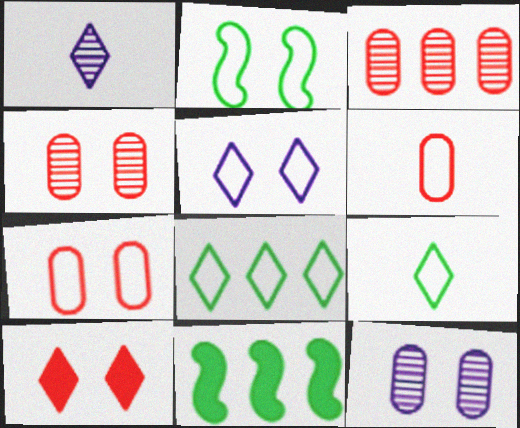[[1, 7, 11], 
[1, 8, 10], 
[2, 5, 7], 
[2, 10, 12]]